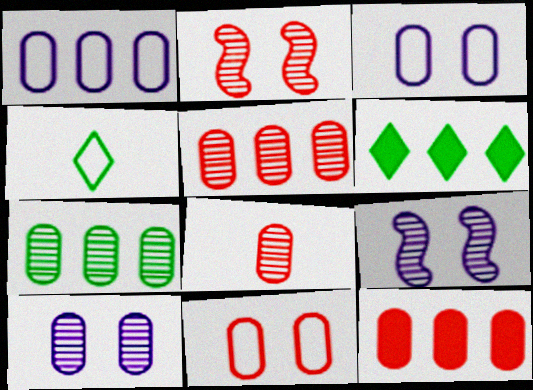[[1, 7, 12], 
[4, 9, 12], 
[7, 8, 10], 
[8, 11, 12]]